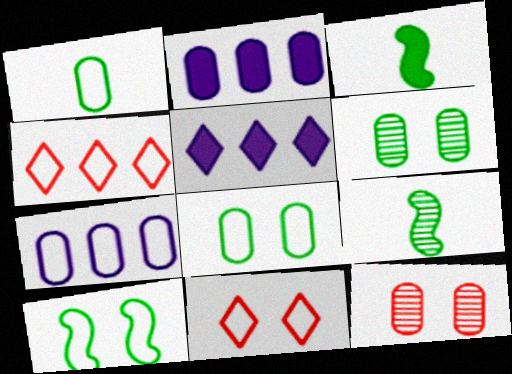[[1, 2, 12], 
[2, 9, 11]]